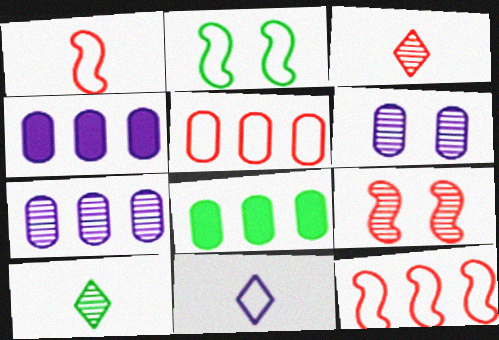[[2, 3, 4], 
[2, 5, 11], 
[2, 8, 10], 
[5, 7, 8], 
[7, 9, 10], 
[8, 9, 11]]